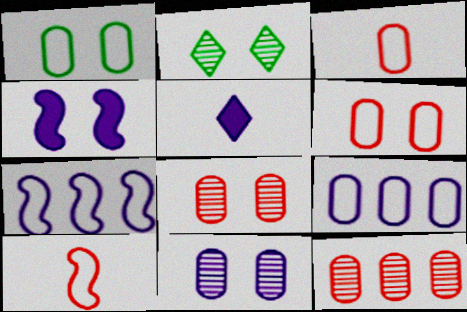[[1, 3, 9], 
[2, 4, 6], 
[5, 7, 11]]